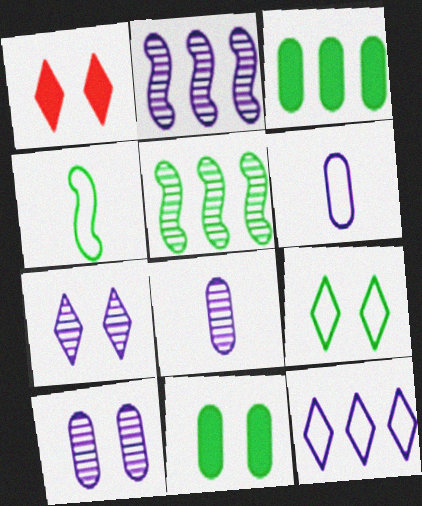[[1, 5, 6], 
[1, 7, 9], 
[2, 7, 8]]